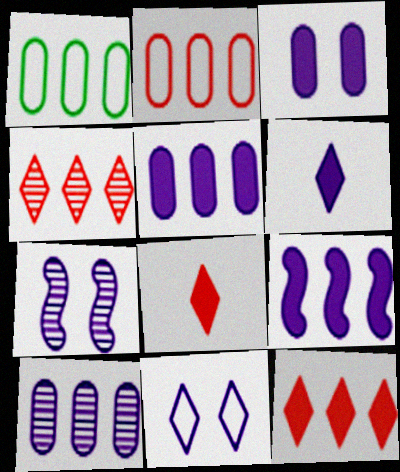[[1, 4, 9], 
[1, 7, 8], 
[3, 6, 9], 
[3, 7, 11]]